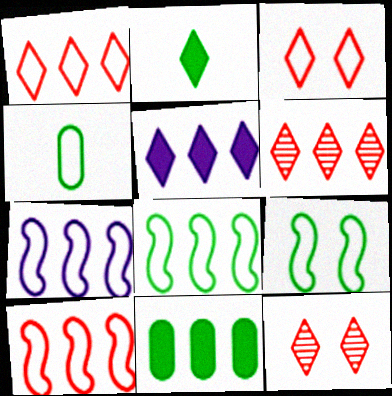[[3, 4, 7], 
[6, 7, 11], 
[7, 8, 10]]